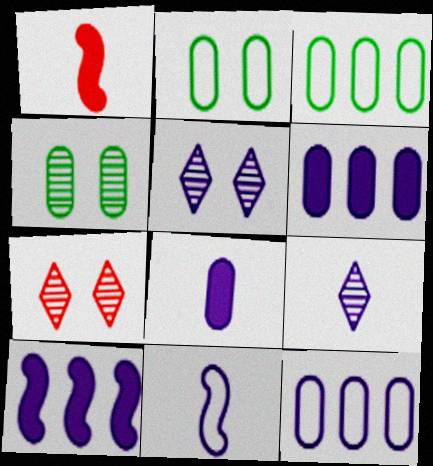[[1, 3, 5], 
[5, 6, 11], 
[8, 9, 11]]